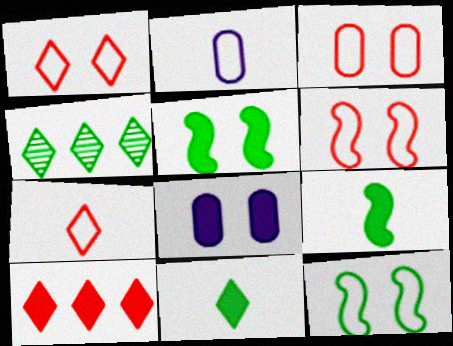[[1, 3, 6], 
[8, 9, 10]]